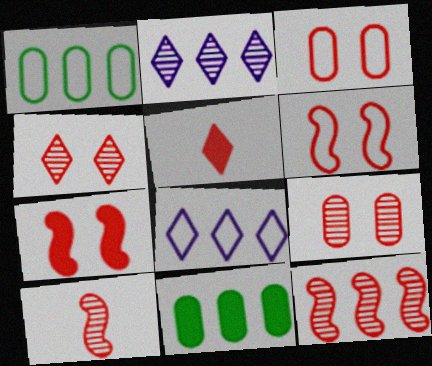[[3, 4, 7], 
[3, 5, 12], 
[8, 11, 12]]